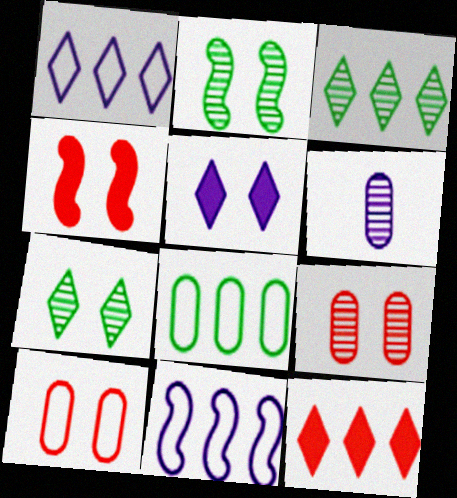[[1, 3, 12], 
[2, 5, 10], 
[5, 6, 11]]